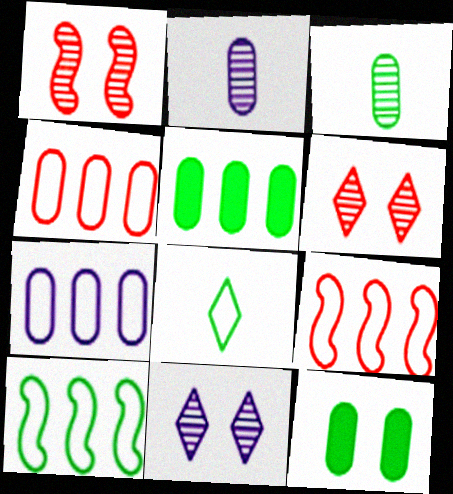[[2, 4, 12]]